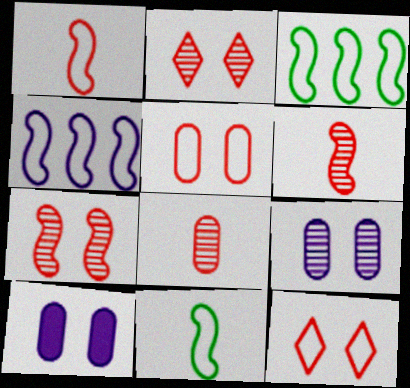[]